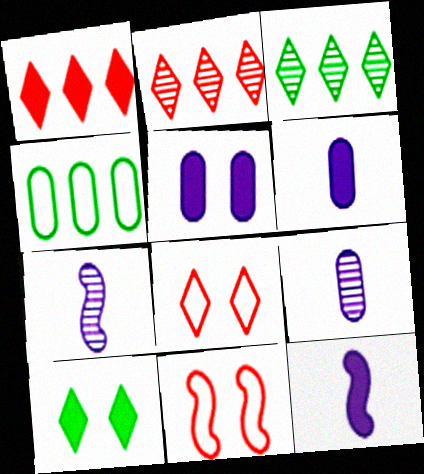[[3, 6, 11]]